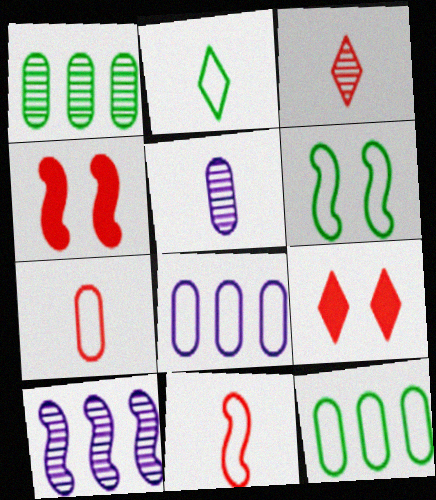[[2, 6, 12]]